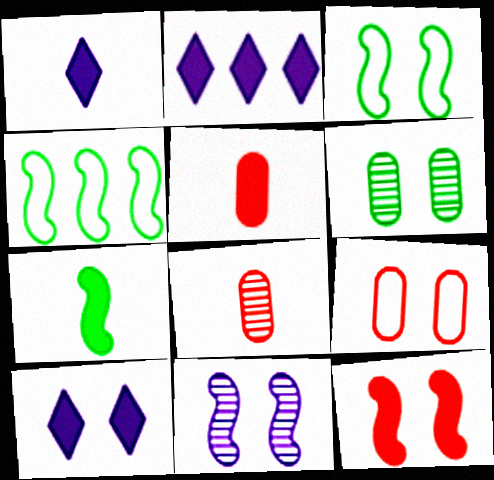[[1, 2, 10], 
[1, 5, 7], 
[2, 3, 8], 
[3, 11, 12], 
[4, 8, 10]]